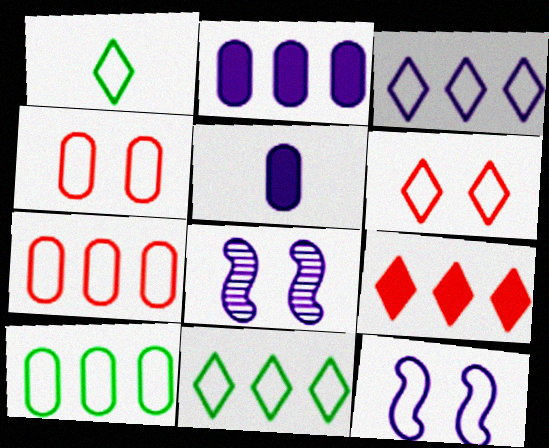[[1, 3, 6], 
[1, 7, 12], 
[3, 5, 8]]